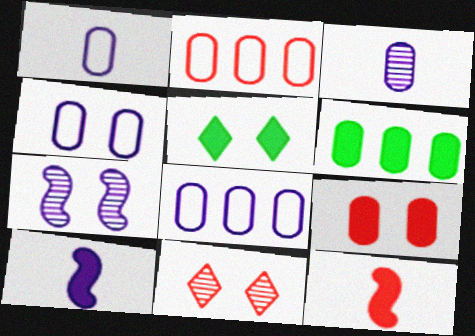[[1, 4, 8], 
[2, 11, 12]]